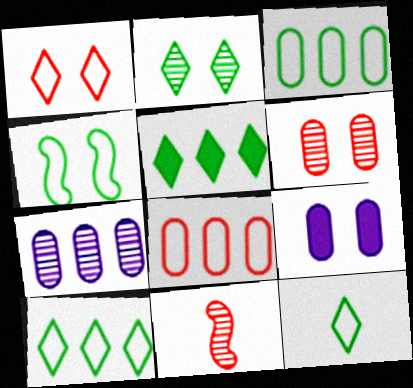[[2, 5, 12], 
[2, 7, 11], 
[3, 4, 12], 
[9, 10, 11]]